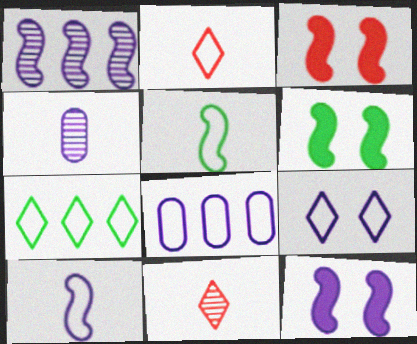[[1, 3, 5], 
[1, 10, 12], 
[2, 7, 9], 
[3, 4, 7], 
[3, 6, 12], 
[6, 8, 11], 
[8, 9, 10]]